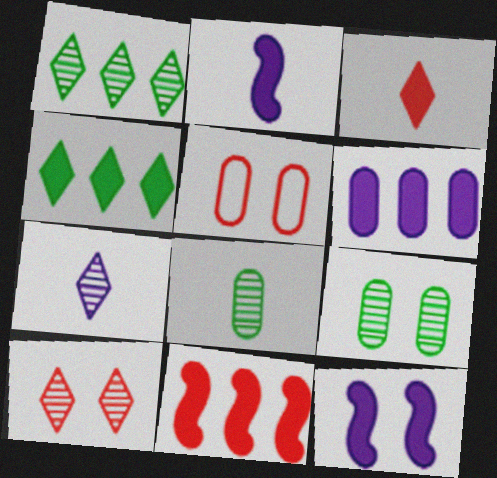[[1, 2, 5], 
[1, 7, 10], 
[4, 6, 11], 
[5, 6, 8]]